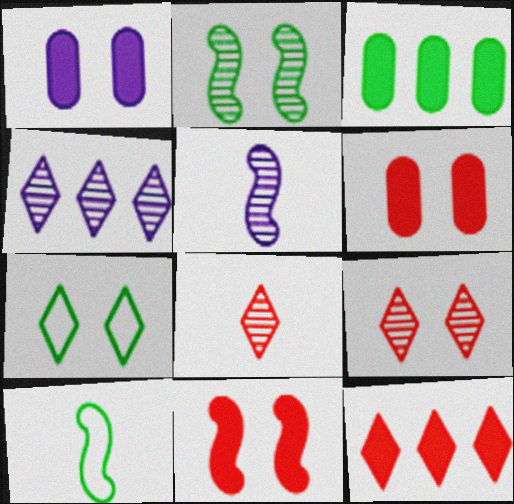[[4, 6, 10]]